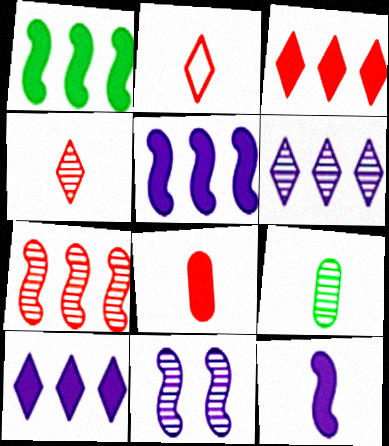[[2, 9, 12]]